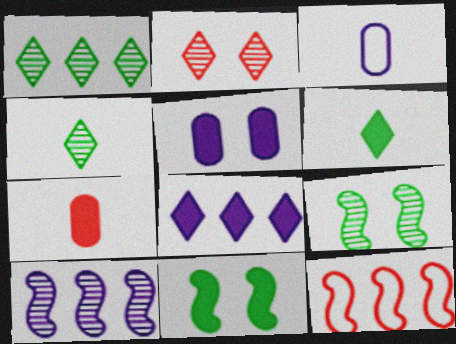[[2, 7, 12], 
[4, 5, 12], 
[7, 8, 11]]